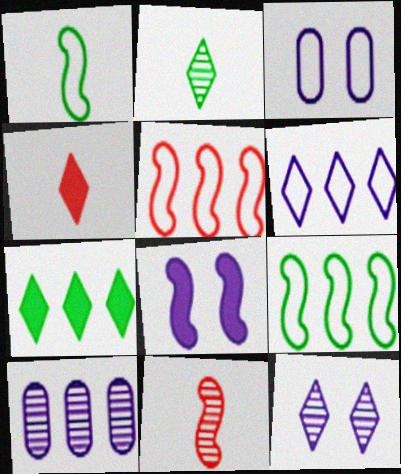[[3, 7, 11], 
[3, 8, 12], 
[5, 7, 10], 
[8, 9, 11]]